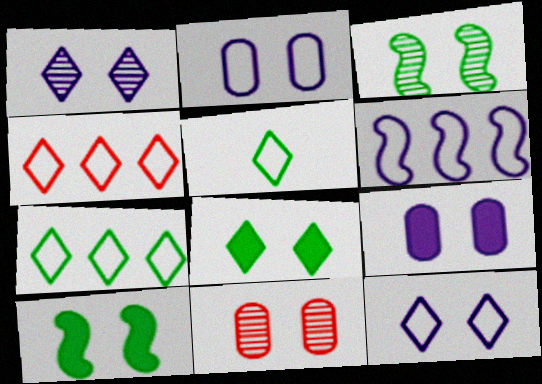[[1, 3, 11], 
[4, 5, 12], 
[10, 11, 12]]